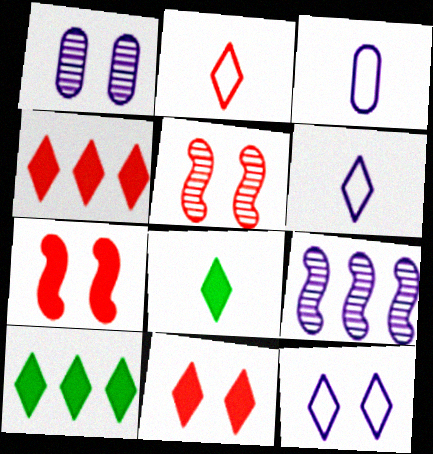[[3, 5, 10]]